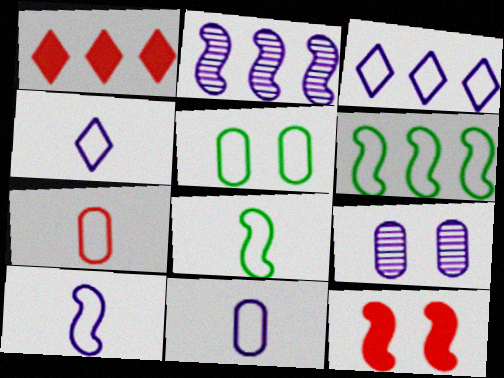[[1, 8, 9], 
[2, 8, 12], 
[4, 7, 8], 
[4, 10, 11]]